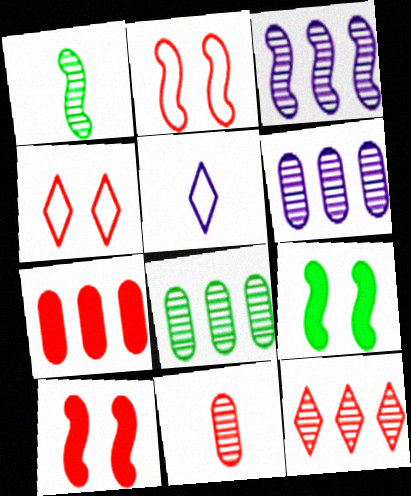[[3, 8, 12], 
[5, 8, 10]]